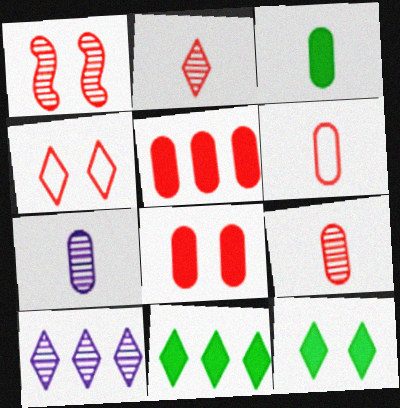[[1, 4, 8], 
[3, 6, 7]]